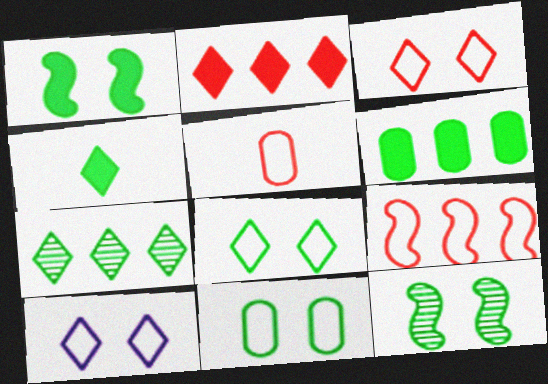[[1, 4, 6], 
[3, 5, 9], 
[3, 8, 10], 
[4, 7, 8]]